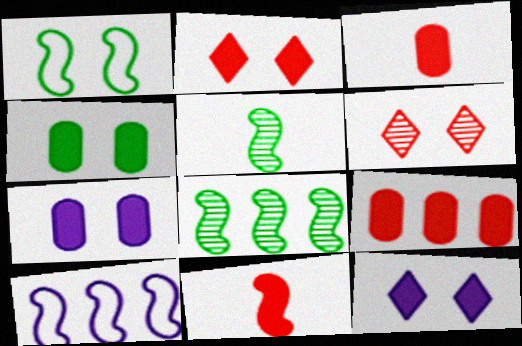[[1, 6, 7], 
[2, 9, 11]]